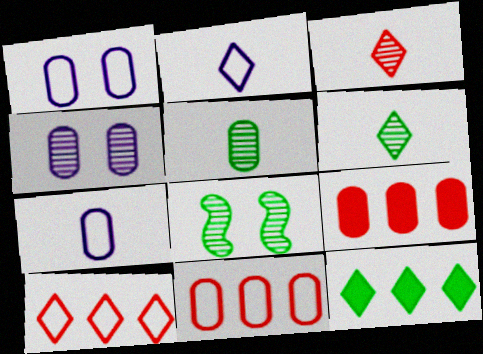[[1, 5, 9], 
[2, 8, 9]]